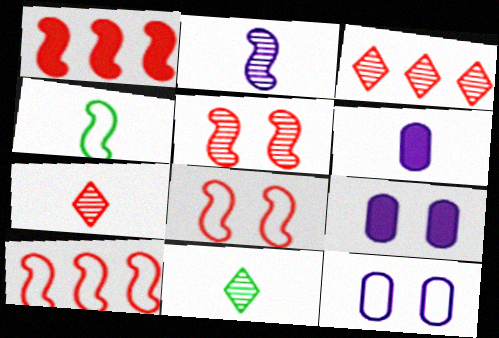[[1, 11, 12], 
[3, 4, 9], 
[4, 6, 7], 
[9, 10, 11]]